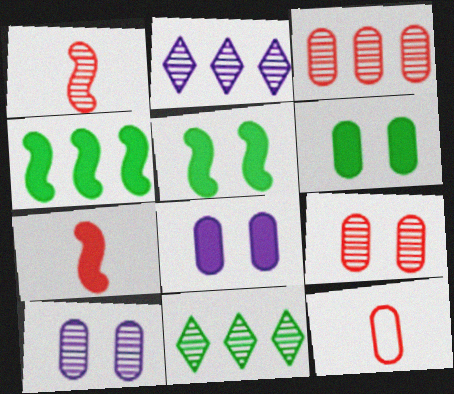[[1, 10, 11], 
[2, 5, 12]]